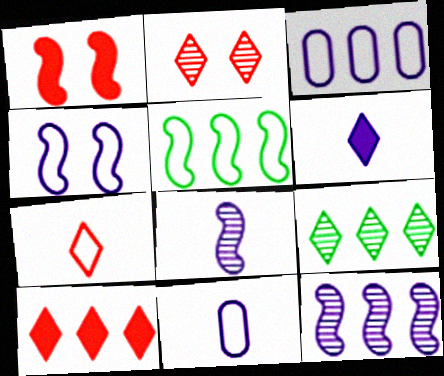[[1, 5, 8], 
[1, 9, 11], 
[2, 7, 10], 
[6, 8, 11]]